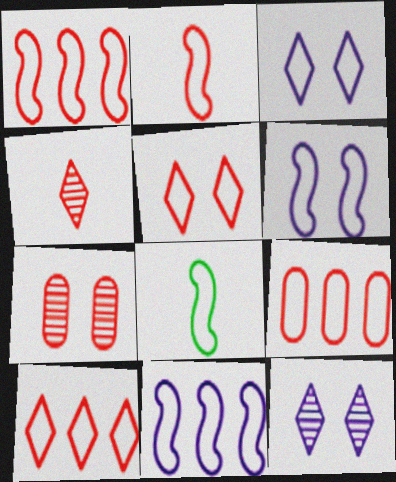[[1, 6, 8], 
[1, 9, 10], 
[2, 5, 9], 
[3, 8, 9]]